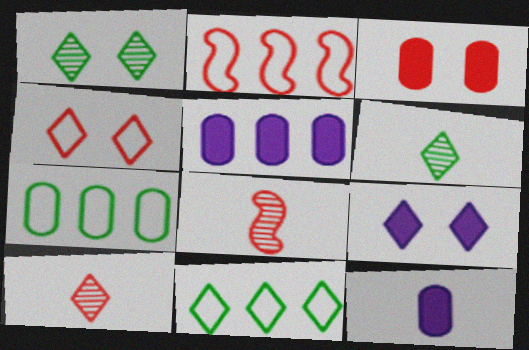[[1, 2, 12], 
[1, 4, 9], 
[2, 3, 10], 
[7, 8, 9], 
[9, 10, 11]]